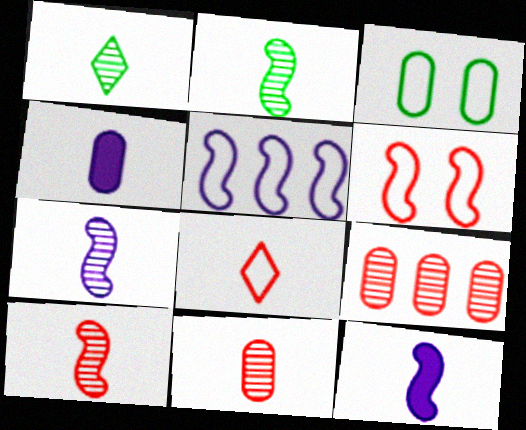[[1, 7, 11], 
[2, 4, 8], 
[2, 7, 10], 
[3, 4, 9], 
[3, 5, 8]]